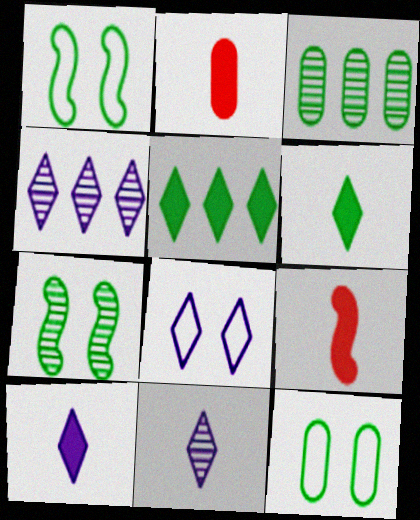[[1, 2, 4], 
[1, 3, 6], 
[3, 8, 9], 
[4, 8, 10], 
[4, 9, 12]]